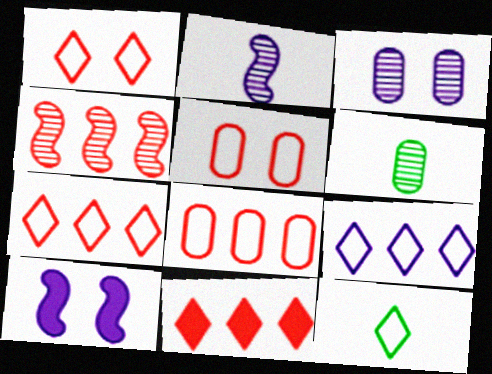[[1, 9, 12], 
[4, 8, 11], 
[6, 7, 10]]